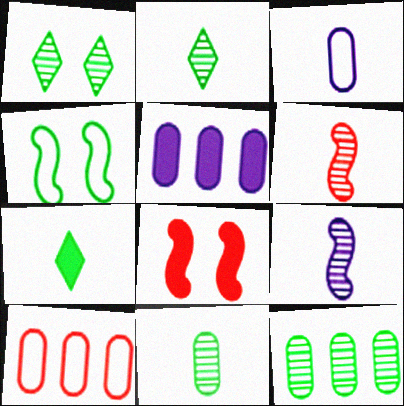[[3, 6, 7], 
[4, 7, 12], 
[5, 7, 8], 
[5, 10, 12]]